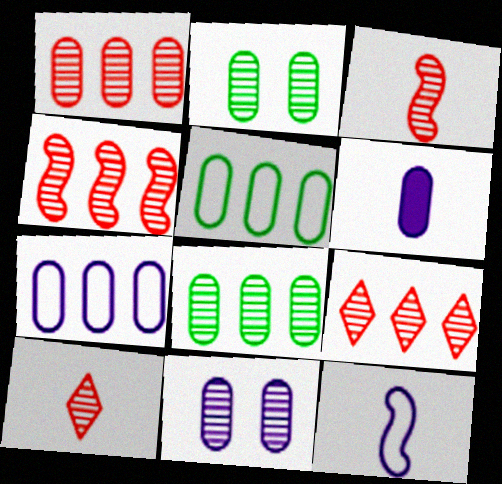[[1, 4, 9], 
[6, 7, 11]]